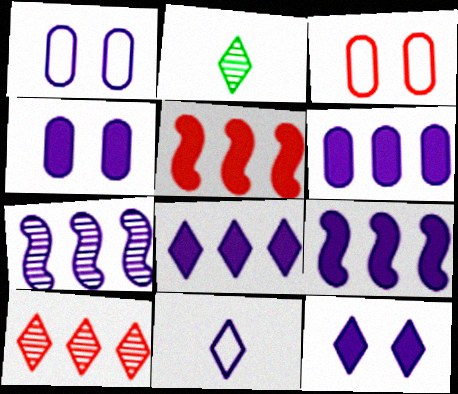[[1, 2, 5], 
[2, 3, 9], 
[4, 7, 11], 
[6, 8, 9]]